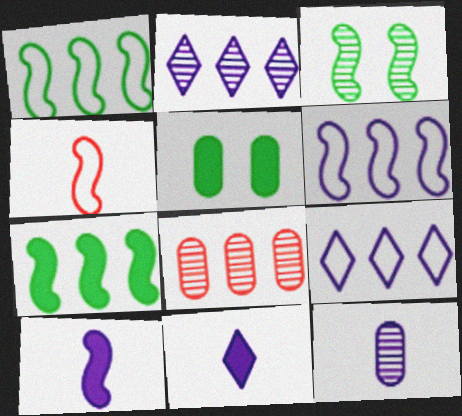[[2, 4, 5], 
[7, 8, 9]]